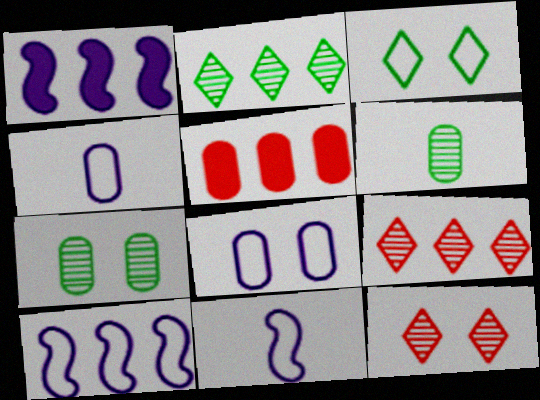[[2, 5, 10], 
[4, 5, 7], 
[5, 6, 8]]